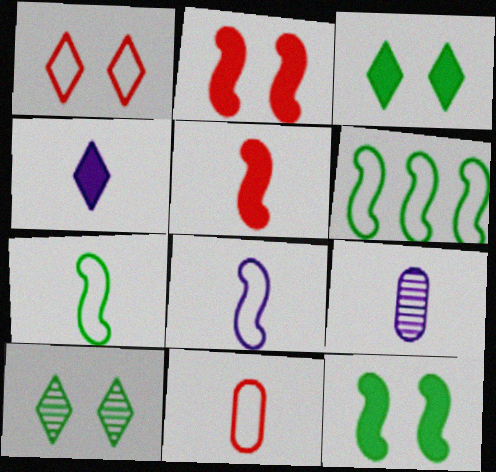[[4, 8, 9]]